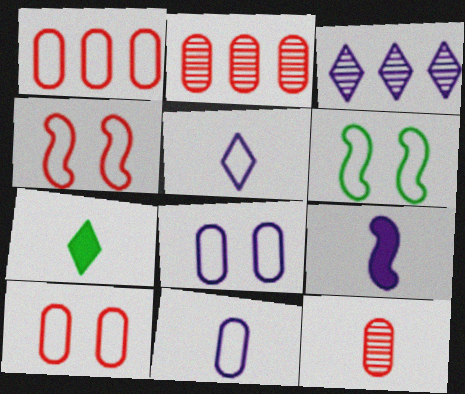[[1, 5, 6], 
[3, 8, 9]]